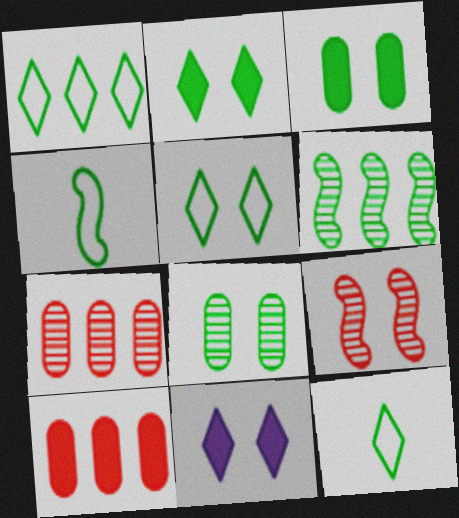[[1, 5, 12], 
[3, 6, 12], 
[4, 7, 11]]